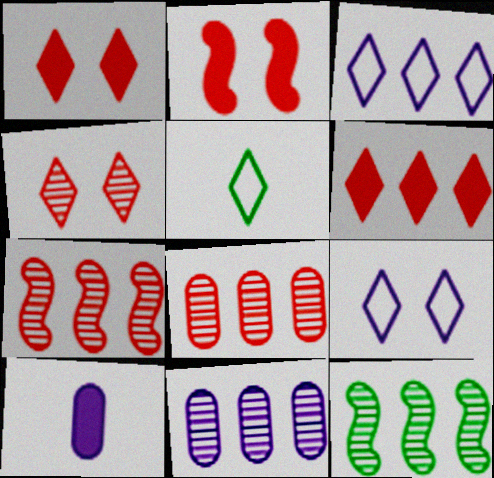[[2, 5, 11]]